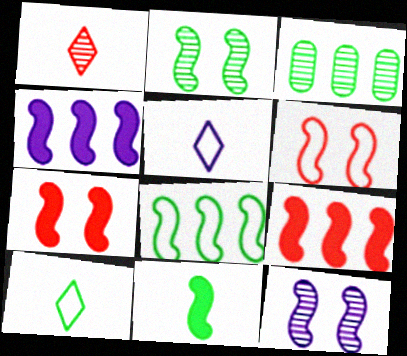[[1, 3, 12], 
[2, 8, 11], 
[3, 5, 7], 
[4, 7, 11]]